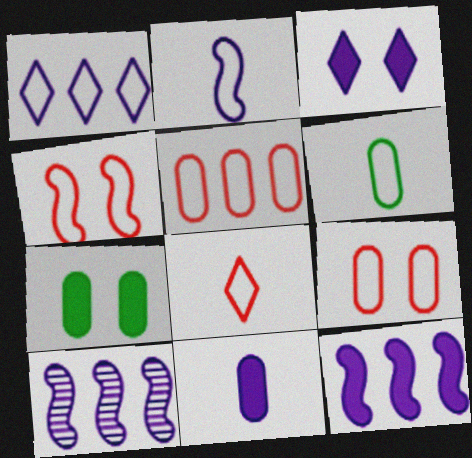[[1, 4, 6], 
[2, 6, 8], 
[3, 11, 12], 
[4, 5, 8], 
[7, 8, 10]]